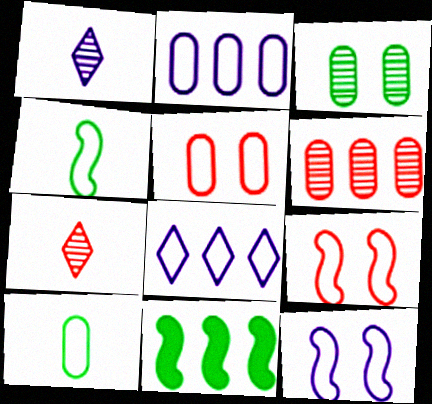[[1, 5, 11], 
[2, 5, 10], 
[4, 5, 8], 
[6, 8, 11], 
[8, 9, 10]]